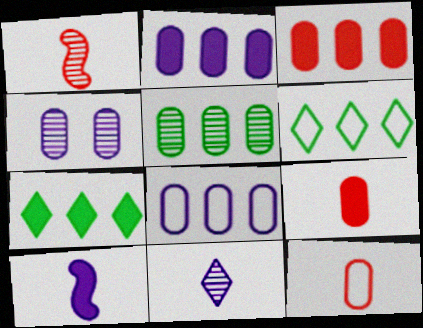[[3, 5, 8]]